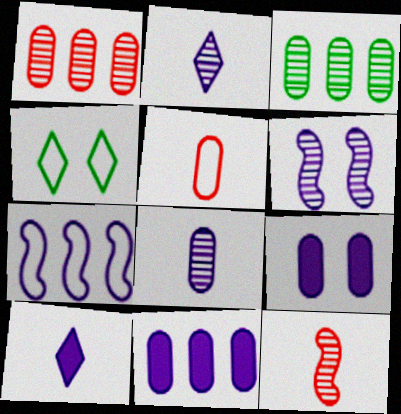[[2, 7, 9], 
[3, 5, 9], 
[4, 5, 7], 
[4, 11, 12]]